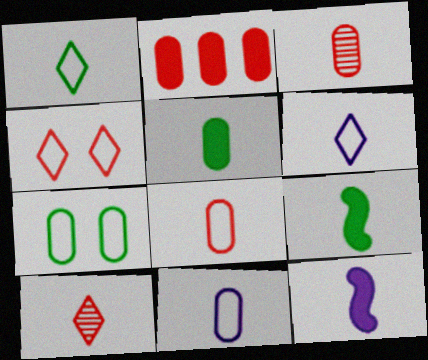[[1, 3, 12], 
[3, 5, 11], 
[3, 6, 9], 
[9, 10, 11]]